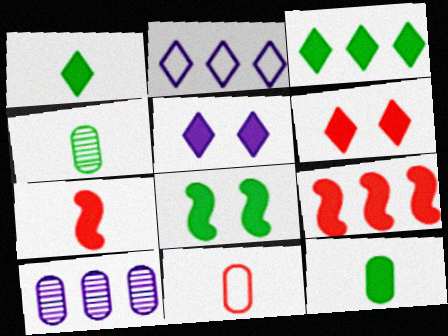[[3, 8, 12], 
[5, 9, 12]]